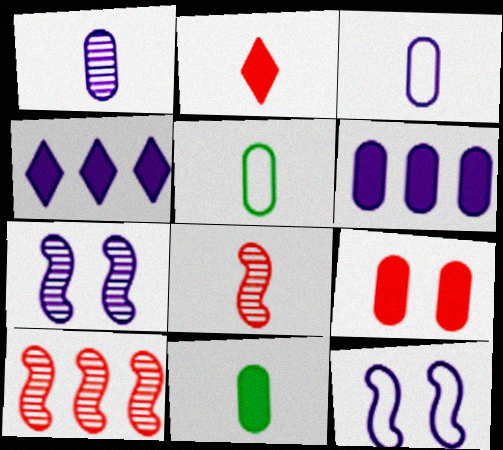[[1, 4, 12], 
[3, 4, 7], 
[6, 9, 11]]